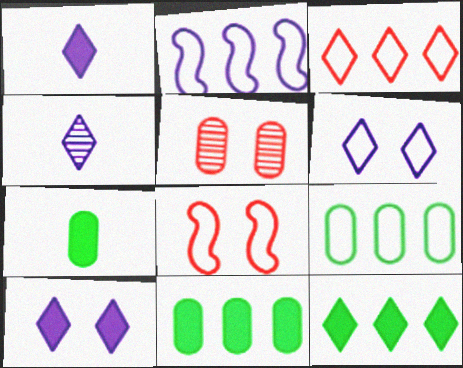[[2, 3, 9], 
[4, 8, 11]]